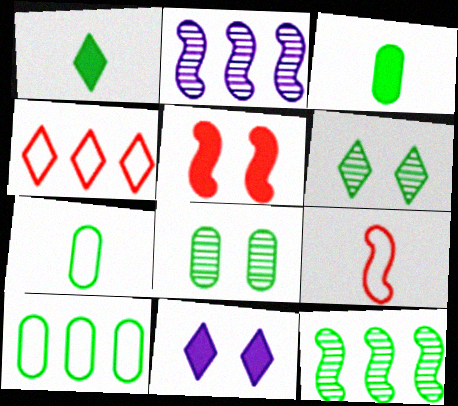[[3, 8, 10]]